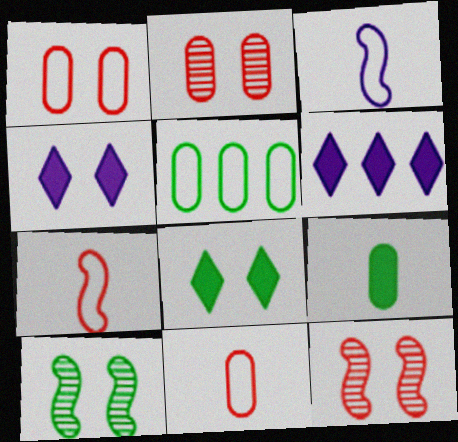[[1, 4, 10], 
[6, 10, 11]]